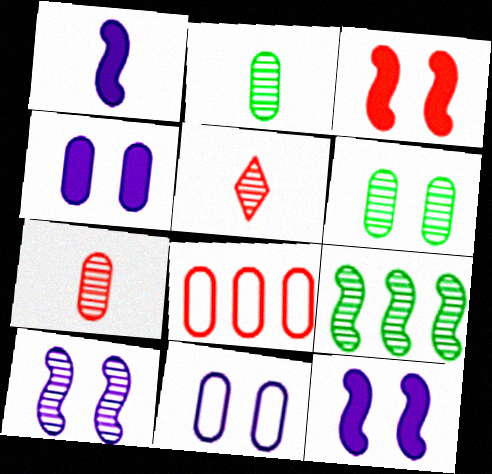[[2, 4, 8], 
[3, 5, 8]]